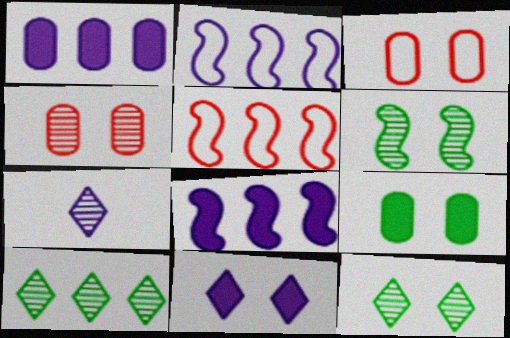[[1, 5, 10], 
[3, 6, 11], 
[5, 7, 9]]